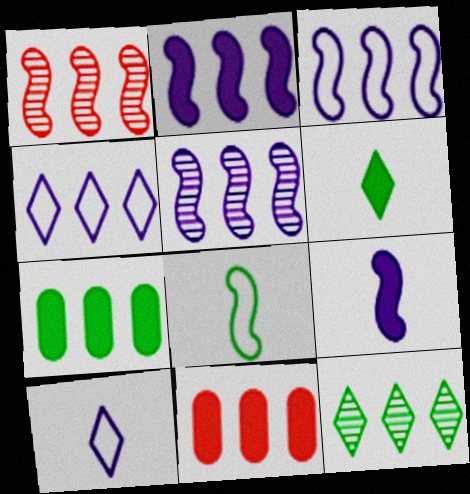[[1, 4, 7], 
[2, 3, 5], 
[3, 11, 12]]